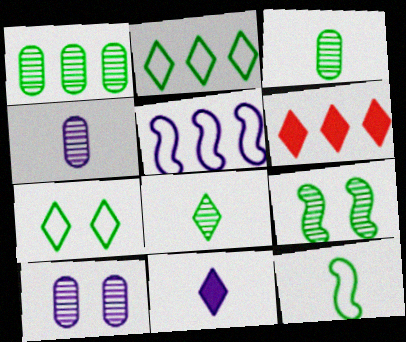[[1, 5, 6], 
[1, 8, 9], 
[5, 10, 11], 
[6, 10, 12]]